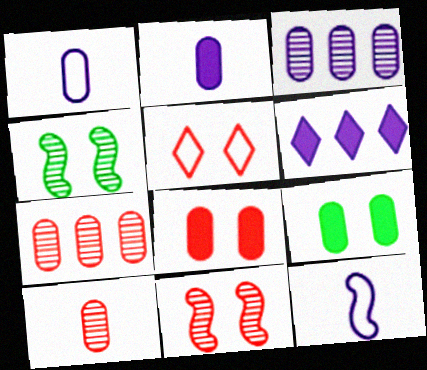[[1, 7, 9], 
[5, 8, 11]]